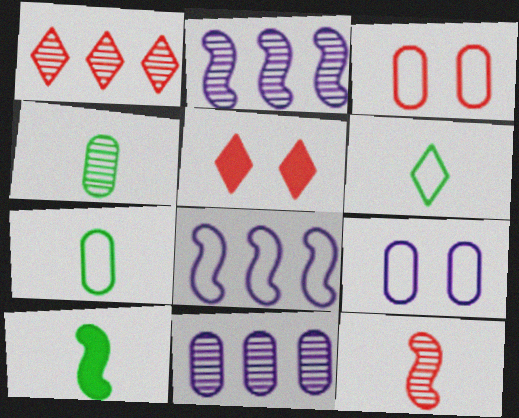[[1, 9, 10], 
[2, 5, 7], 
[3, 6, 8], 
[4, 5, 8], 
[4, 6, 10]]